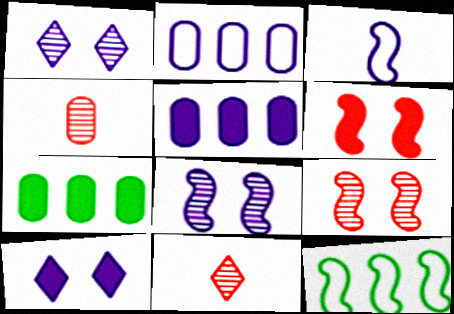[[1, 3, 5], 
[4, 10, 12]]